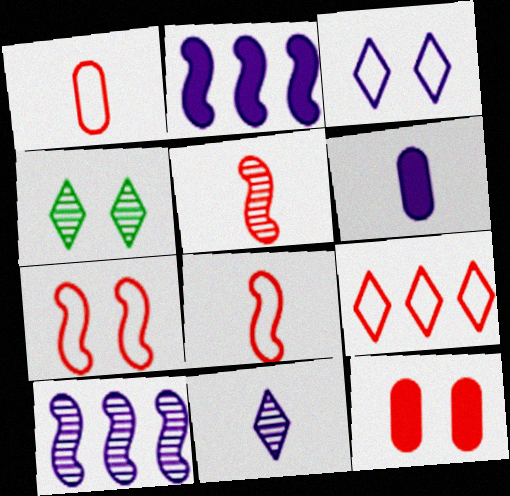[[1, 2, 4], 
[1, 7, 9], 
[3, 6, 10], 
[5, 9, 12]]